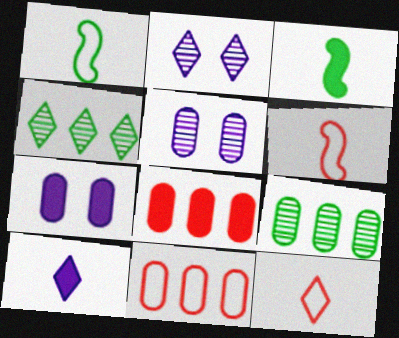[[1, 2, 8], 
[2, 3, 11], 
[4, 6, 7]]